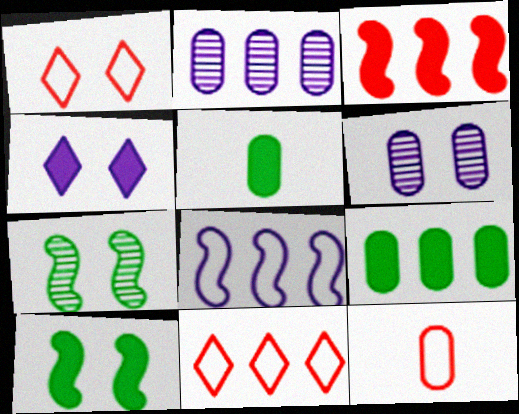[[1, 6, 10], 
[3, 4, 5], 
[6, 9, 12]]